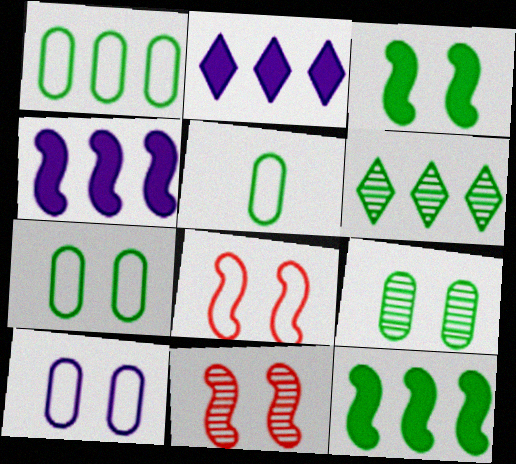[[1, 5, 7], 
[1, 6, 12], 
[2, 5, 11], 
[3, 5, 6]]